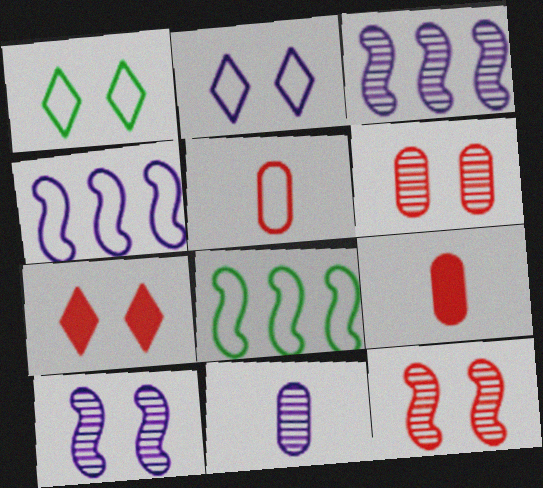[[1, 3, 9], 
[1, 4, 5], 
[2, 5, 8], 
[7, 8, 11]]